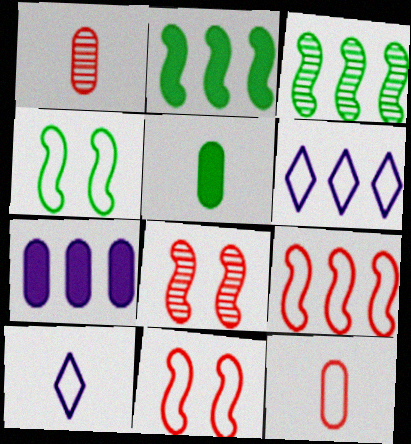[[4, 6, 12], 
[5, 6, 8]]